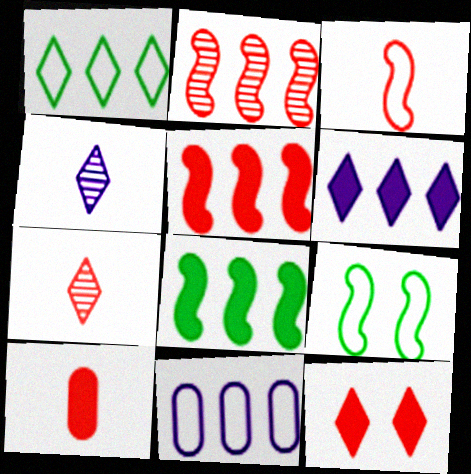[[1, 4, 12], 
[3, 7, 10], 
[5, 10, 12]]